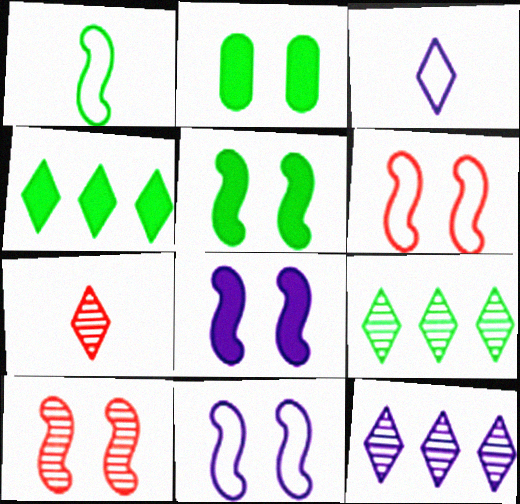[[1, 2, 9], 
[5, 10, 11]]